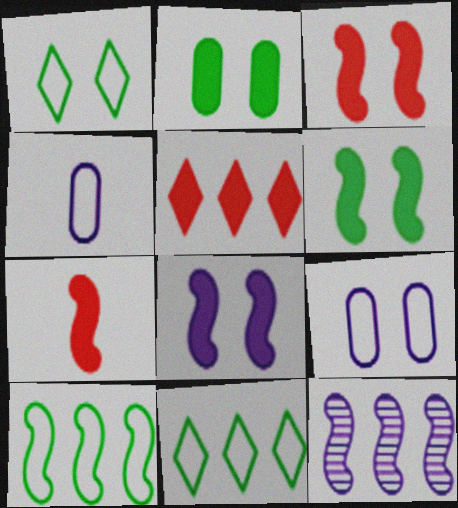[[3, 6, 8]]